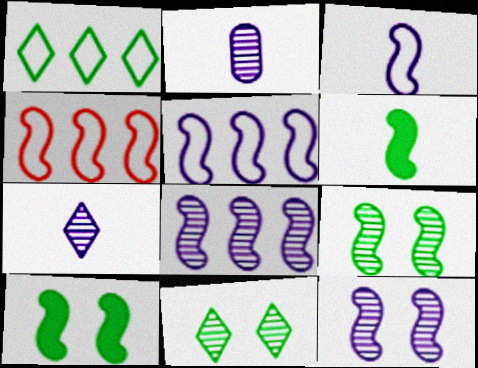[[4, 6, 12]]